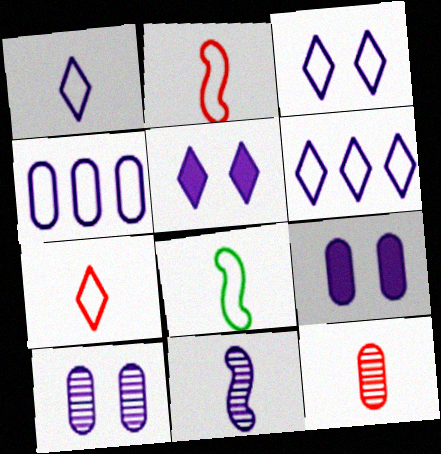[[1, 3, 6], 
[4, 5, 11], 
[6, 9, 11]]